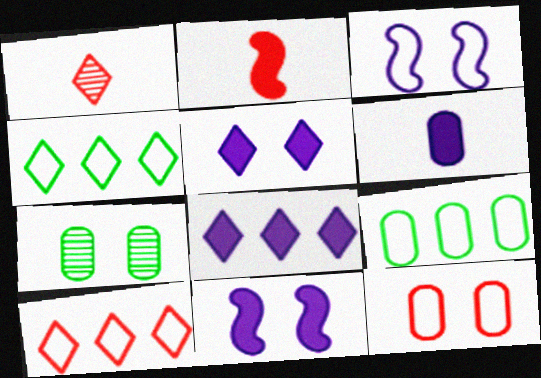[[1, 4, 5], 
[1, 9, 11], 
[6, 8, 11]]